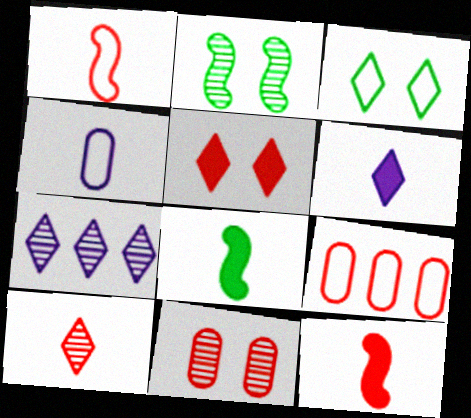[[2, 6, 9], 
[4, 8, 10]]